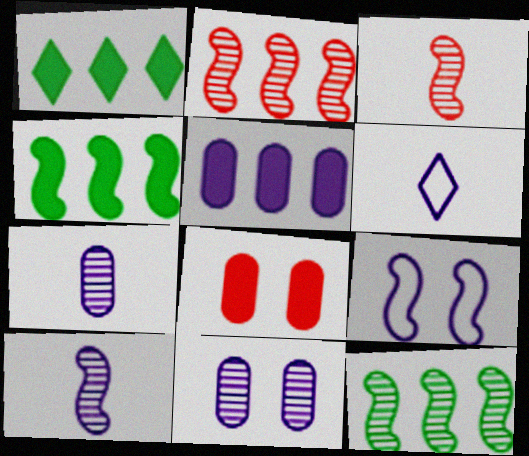[[3, 4, 9], 
[6, 8, 12]]